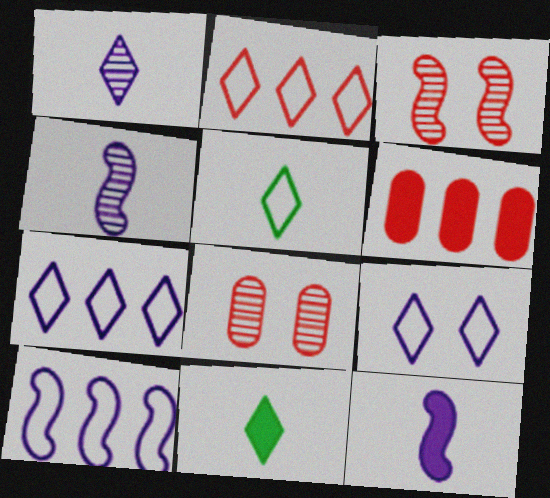[[2, 5, 9], 
[8, 10, 11]]